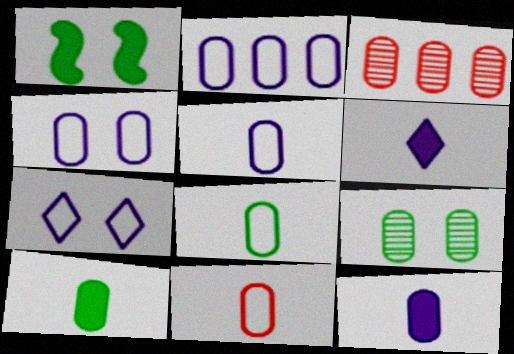[[2, 4, 5], 
[3, 4, 10], 
[5, 8, 11]]